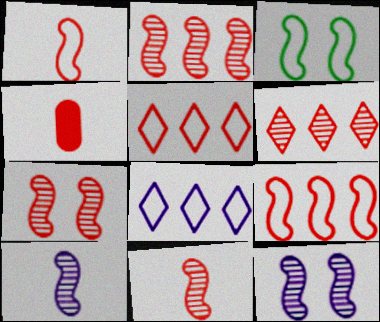[[2, 7, 11], 
[4, 5, 7]]